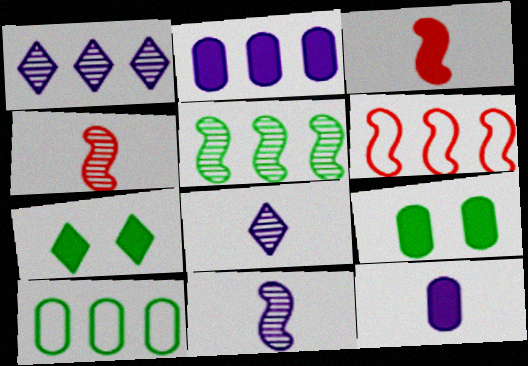[[2, 3, 7], 
[6, 8, 9]]